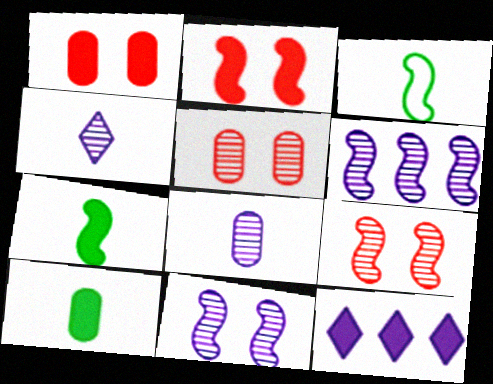[[1, 7, 12], 
[2, 3, 6], 
[2, 10, 12], 
[3, 5, 12]]